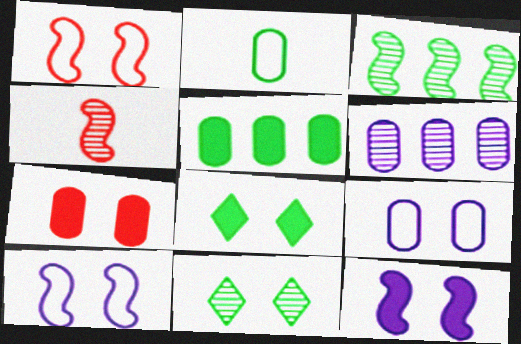[[2, 3, 8], 
[2, 6, 7], 
[4, 6, 11], 
[7, 8, 12], 
[7, 10, 11]]